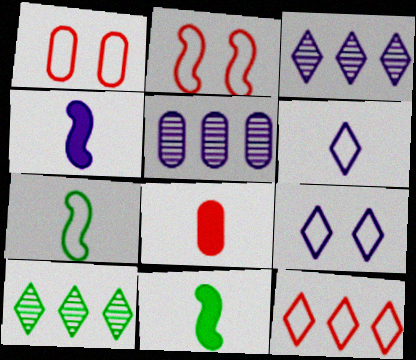[[1, 3, 11], 
[1, 4, 10], 
[4, 5, 9]]